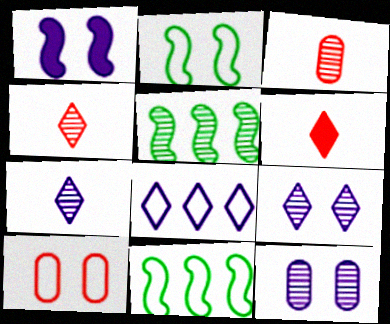[[3, 5, 9], 
[4, 5, 12], 
[6, 11, 12]]